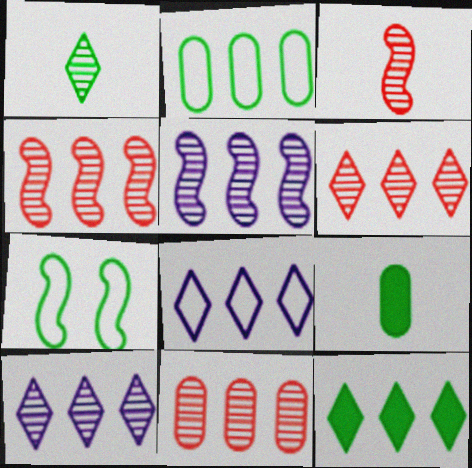[[4, 6, 11], 
[6, 8, 12]]